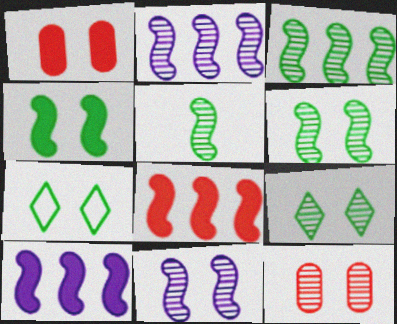[[1, 7, 11], 
[3, 5, 6], 
[9, 11, 12]]